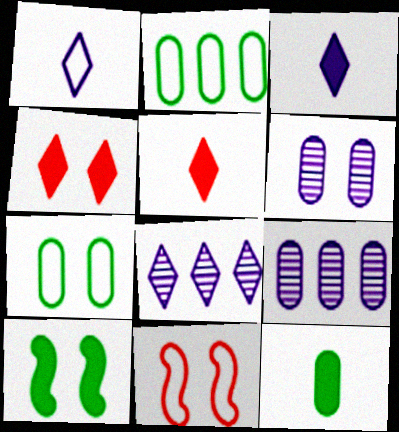[[1, 2, 11], 
[8, 11, 12]]